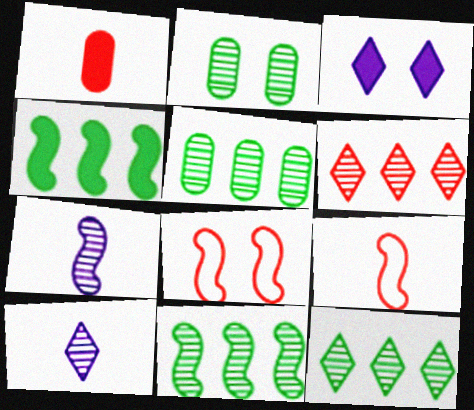[[1, 3, 4], 
[1, 6, 8], 
[2, 3, 8], 
[2, 6, 7], 
[3, 5, 9], 
[4, 7, 8], 
[5, 11, 12]]